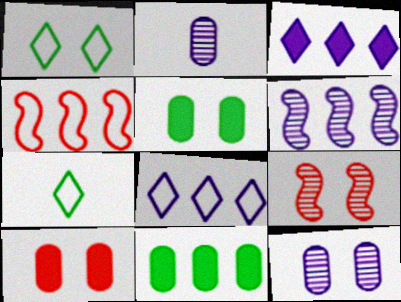[[6, 7, 10]]